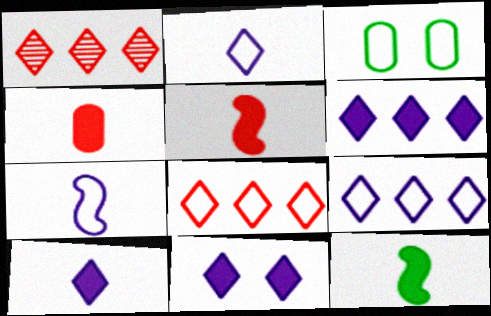[[3, 7, 8], 
[4, 10, 12], 
[6, 10, 11]]